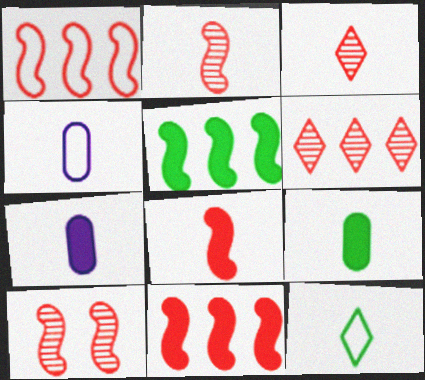[[1, 8, 10], 
[2, 7, 12]]